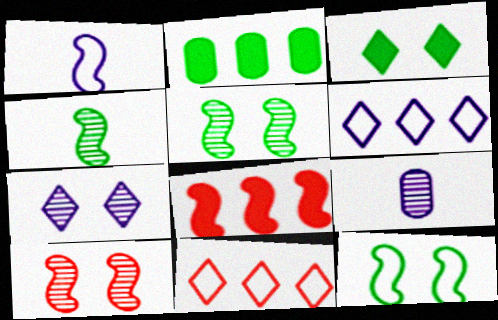[[1, 5, 8]]